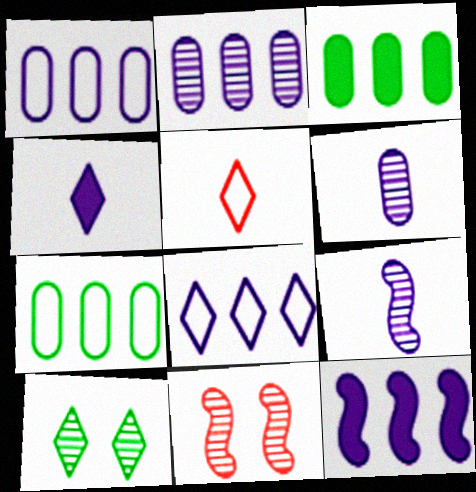[[2, 8, 12], 
[4, 7, 11]]